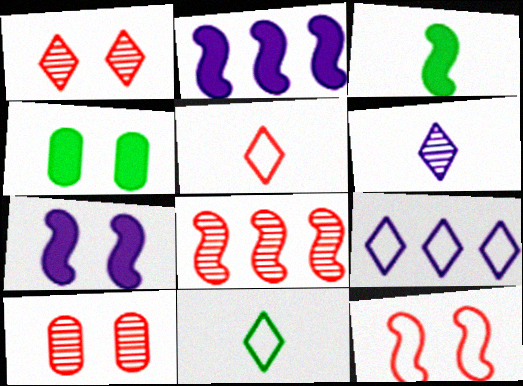[[2, 10, 11], 
[3, 9, 10]]